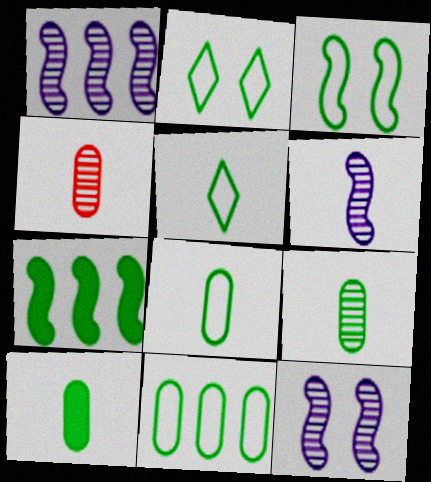[[1, 6, 12], 
[2, 7, 9], 
[3, 5, 11], 
[8, 9, 10]]